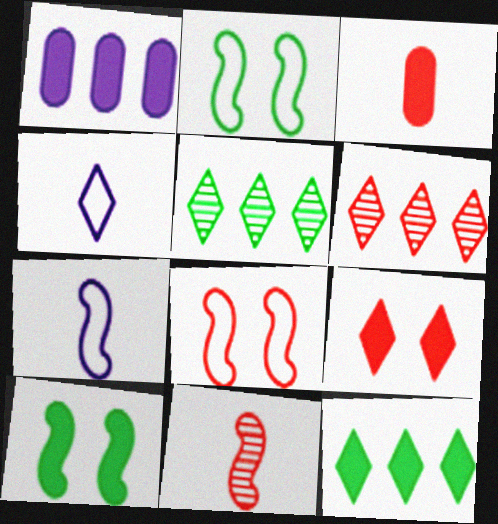[[3, 6, 8], 
[4, 5, 9]]